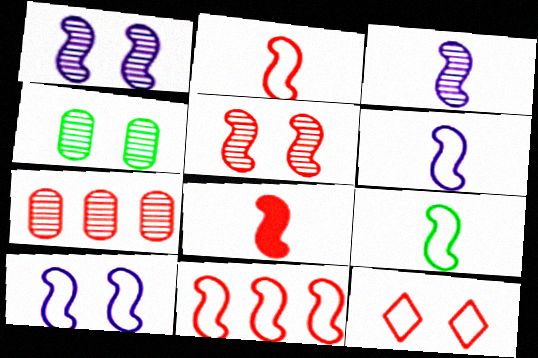[[2, 6, 9], 
[3, 8, 9], 
[5, 8, 11], 
[7, 8, 12], 
[9, 10, 11]]